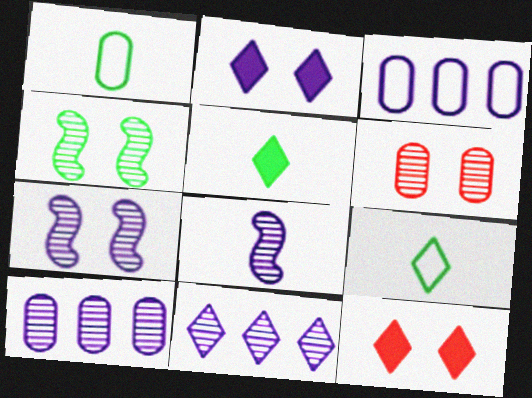[[2, 3, 8], 
[9, 11, 12]]